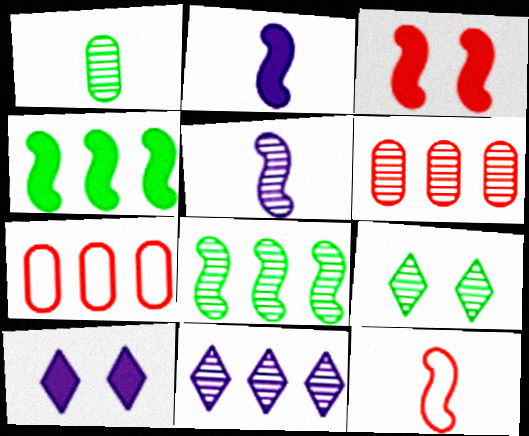[[1, 8, 9], 
[2, 3, 4], 
[2, 7, 9], 
[4, 7, 11], 
[5, 6, 9], 
[6, 8, 11]]